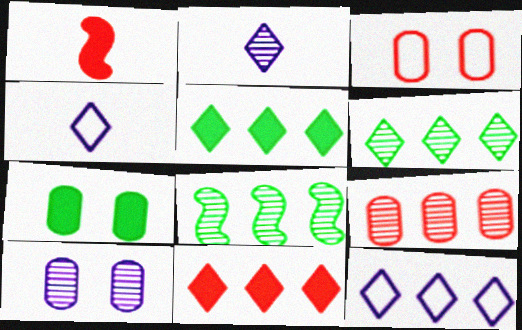[[3, 7, 10], 
[6, 11, 12]]